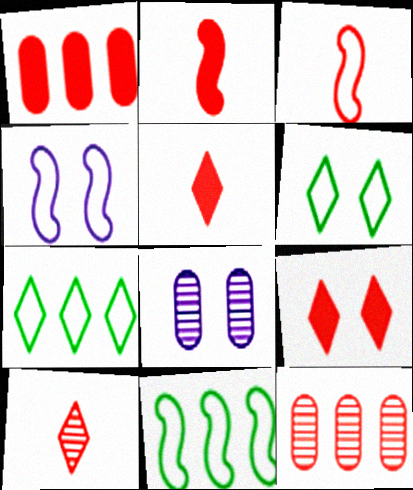[[1, 2, 9], 
[2, 7, 8], 
[3, 4, 11], 
[3, 9, 12], 
[5, 8, 11]]